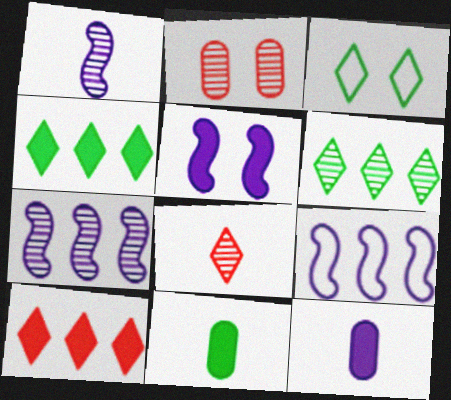[[1, 2, 6], 
[1, 5, 9], 
[2, 3, 5], 
[5, 10, 11]]